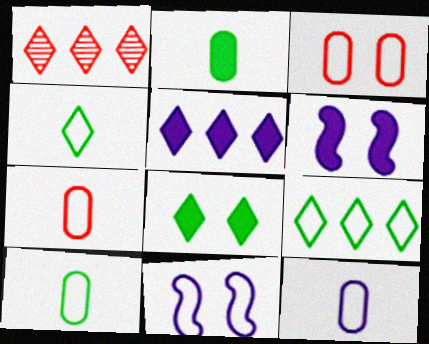[[1, 2, 11], 
[1, 5, 9], 
[1, 6, 10], 
[7, 9, 11], 
[7, 10, 12]]